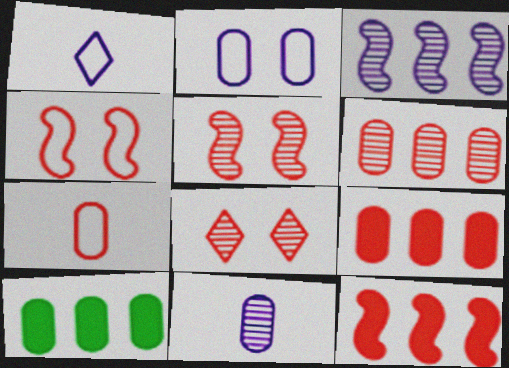[[1, 5, 10], 
[7, 8, 12]]